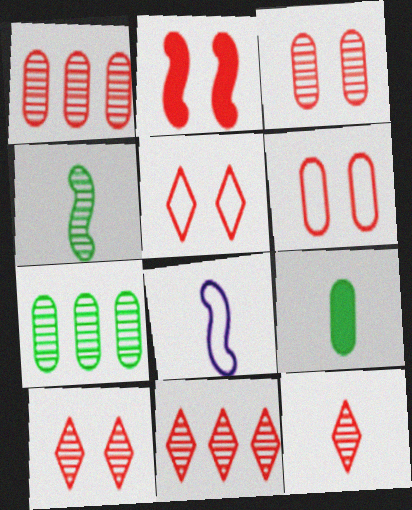[[2, 3, 5], 
[2, 6, 10], 
[8, 9, 12], 
[10, 11, 12]]